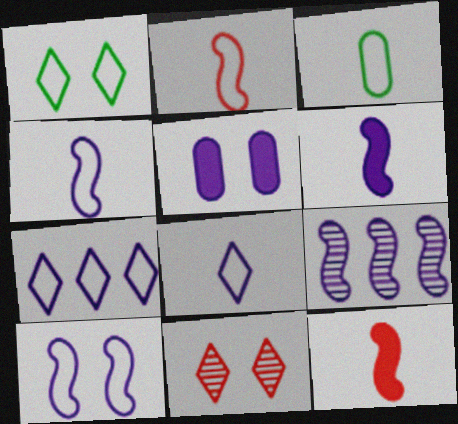[[2, 3, 8], 
[5, 8, 9], 
[6, 9, 10]]